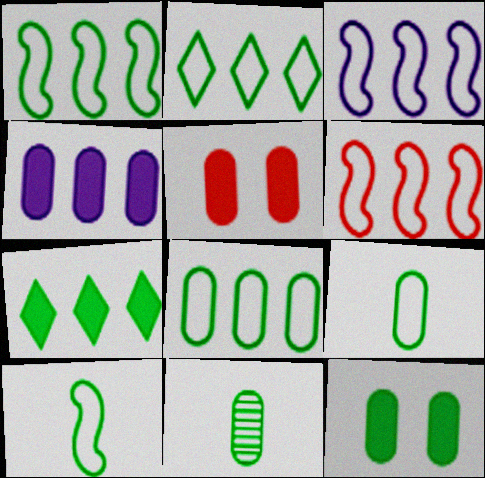[[1, 2, 8], 
[1, 3, 6], 
[8, 11, 12]]